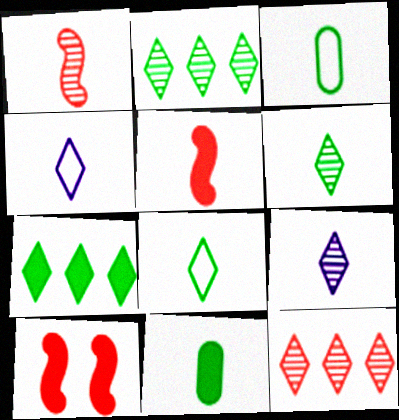[[1, 4, 11], 
[3, 5, 9]]